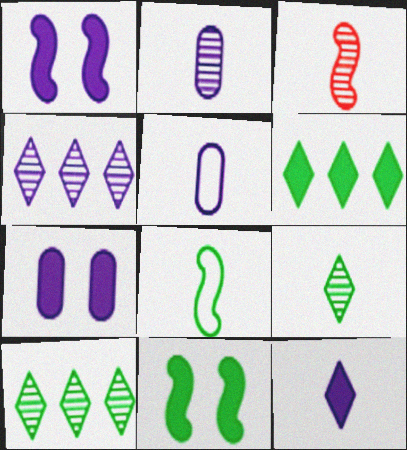[[1, 4, 5], 
[2, 3, 9]]